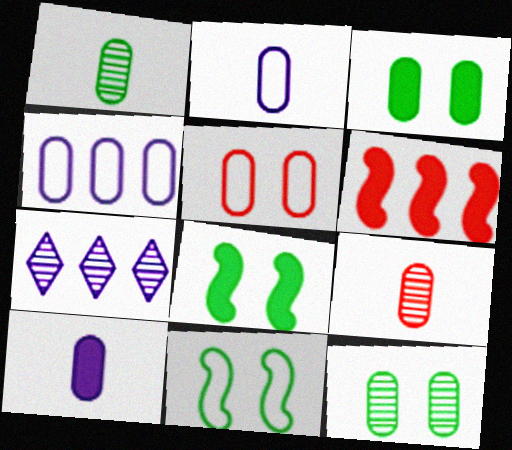[[3, 4, 9]]